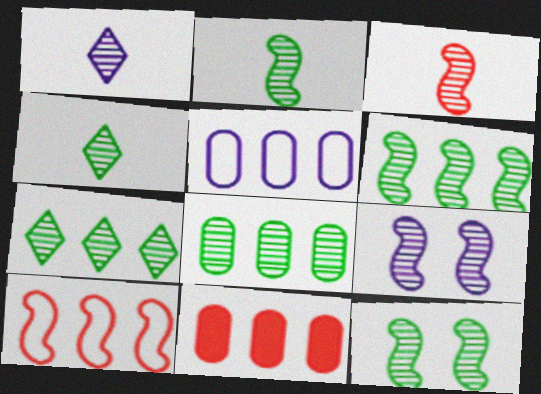[[2, 6, 12], 
[3, 6, 9], 
[4, 8, 12], 
[5, 8, 11], 
[6, 7, 8]]